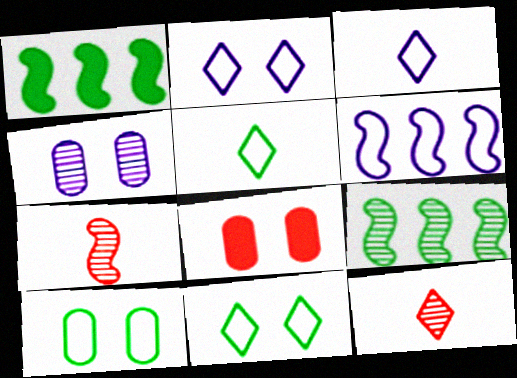[[3, 8, 9], 
[4, 8, 10], 
[4, 9, 12]]